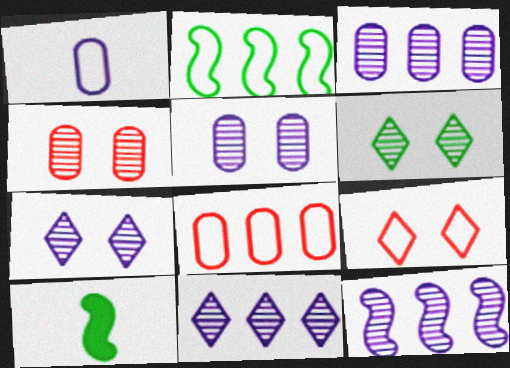[[1, 2, 9], 
[3, 9, 10], 
[3, 11, 12], 
[7, 8, 10]]